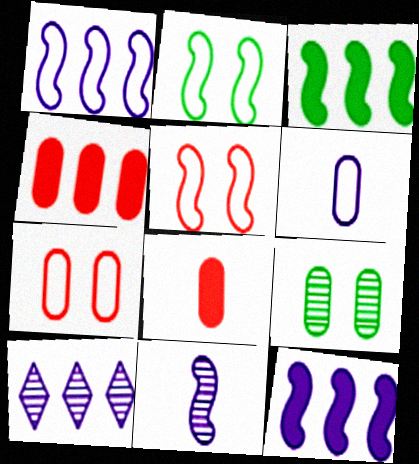[[2, 8, 10], 
[3, 5, 11], 
[4, 6, 9]]